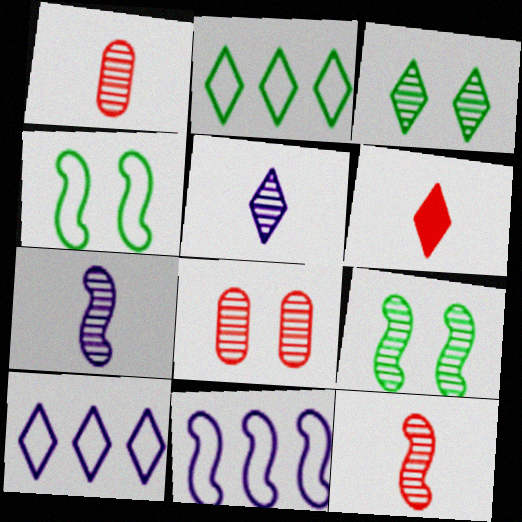[[3, 6, 10]]